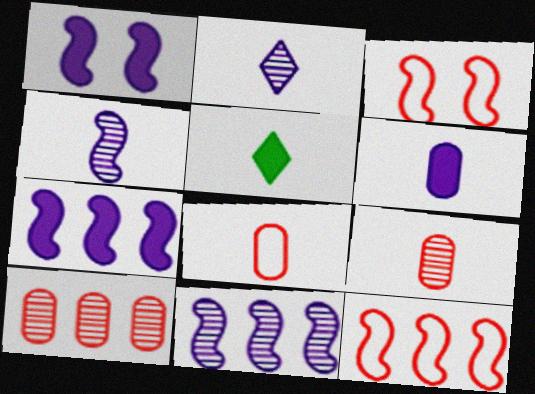[[4, 5, 8]]